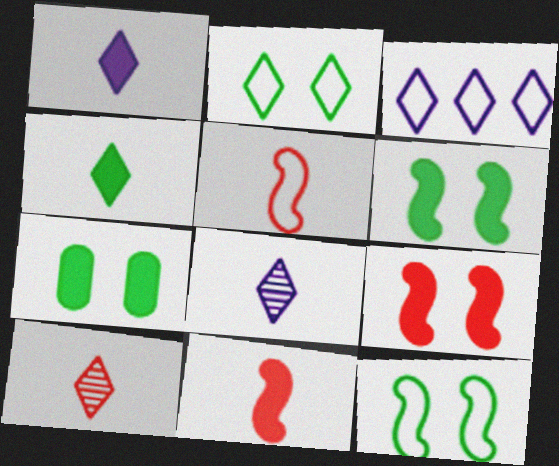[]